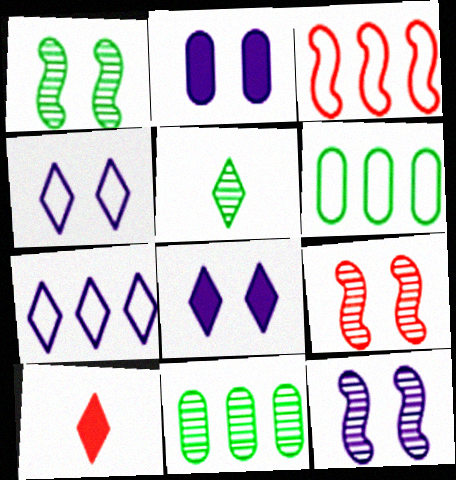[[1, 5, 11], 
[1, 9, 12], 
[2, 3, 5], 
[2, 4, 12], 
[3, 6, 7], 
[6, 10, 12]]